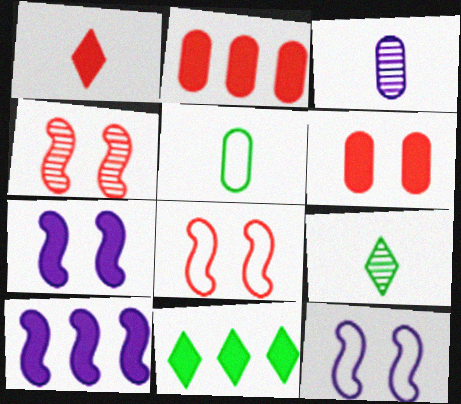[[2, 9, 12], 
[2, 10, 11], 
[3, 8, 11]]